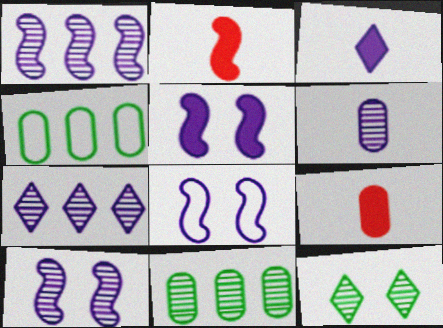[[5, 8, 10], 
[6, 7, 10]]